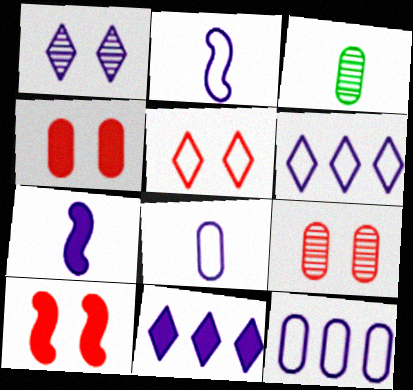[[1, 7, 12], 
[3, 4, 12], 
[3, 6, 10], 
[5, 9, 10]]